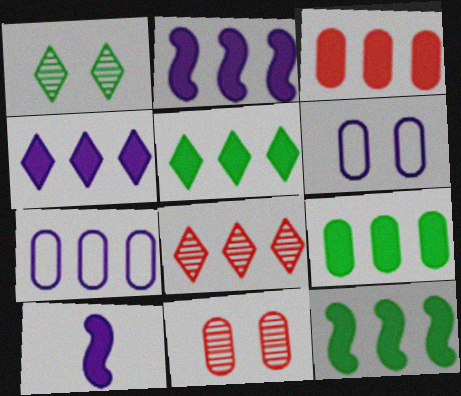[[2, 3, 5], 
[3, 4, 12], 
[5, 9, 12], 
[7, 8, 12]]